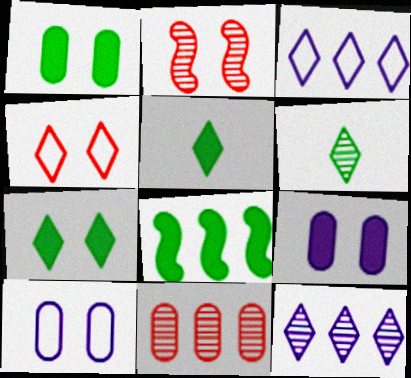[[1, 5, 8], 
[2, 7, 10], 
[3, 8, 11], 
[4, 5, 12]]